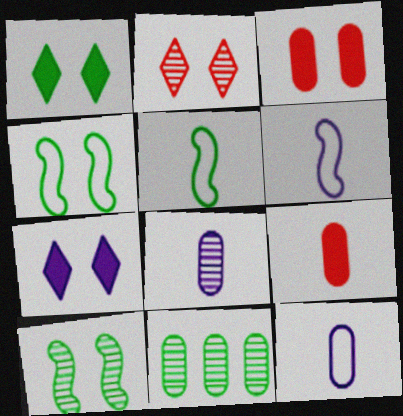[[1, 5, 11], 
[3, 11, 12]]